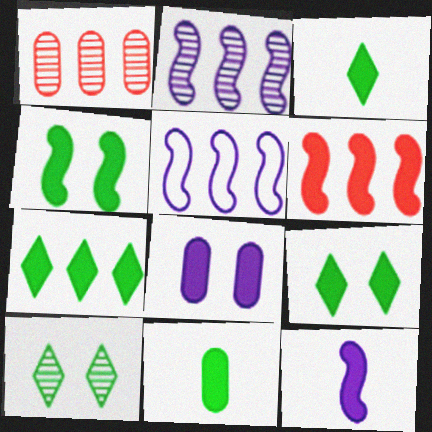[[1, 5, 7], 
[3, 6, 8], 
[3, 7, 9], 
[4, 6, 12], 
[4, 7, 11]]